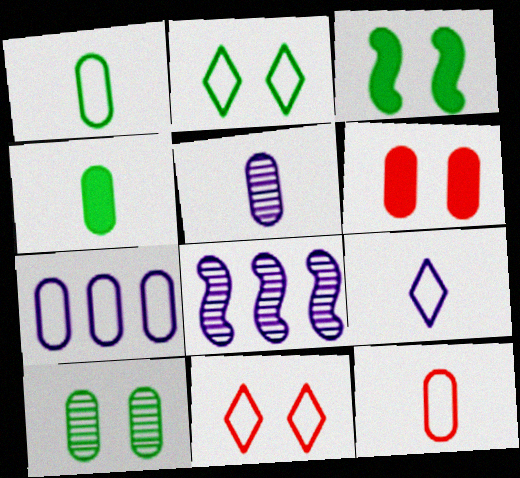[[2, 3, 10], 
[4, 5, 12], 
[4, 8, 11]]